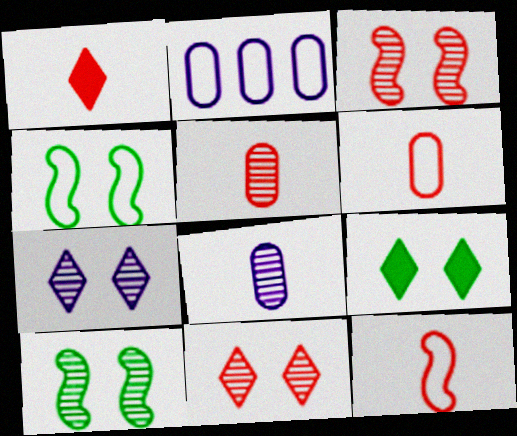[[1, 2, 10], 
[1, 5, 12]]